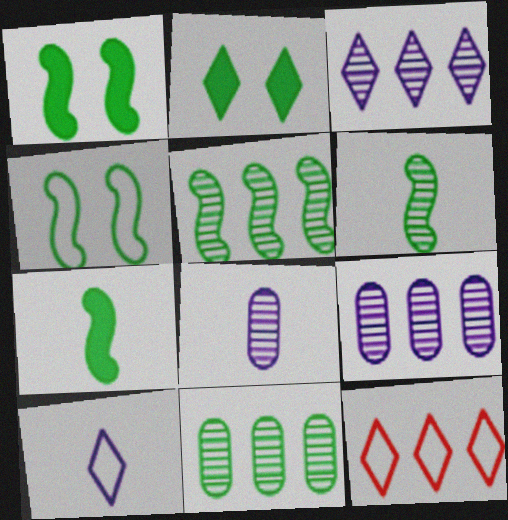[[1, 8, 12], 
[4, 5, 7]]